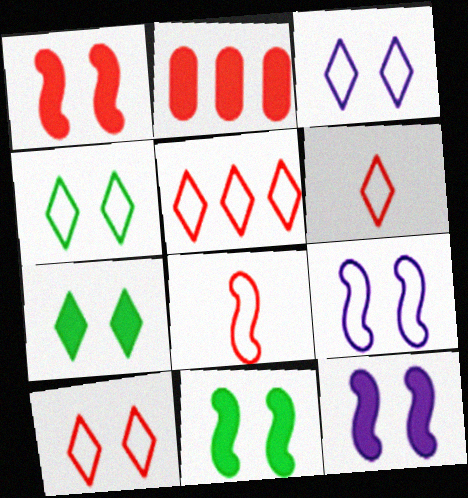[[1, 11, 12], 
[3, 4, 10], 
[5, 6, 10]]